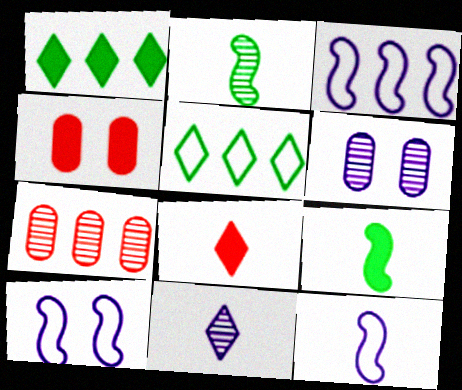[[1, 3, 7], 
[3, 10, 12]]